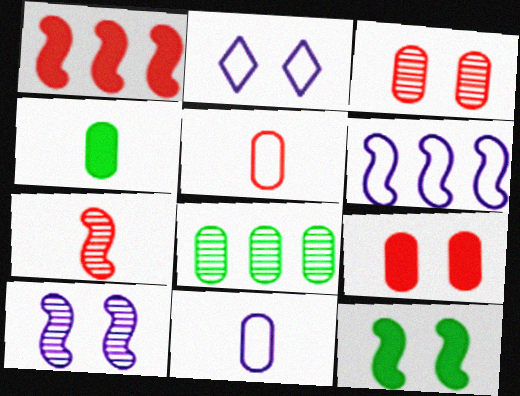[[2, 3, 12], 
[2, 6, 11], 
[6, 7, 12], 
[8, 9, 11]]